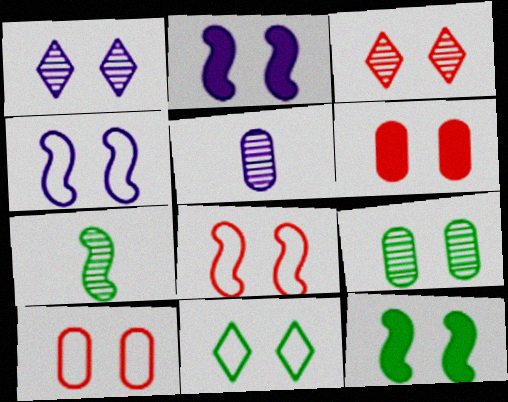[[1, 10, 12], 
[3, 6, 8], 
[4, 10, 11], 
[9, 11, 12]]